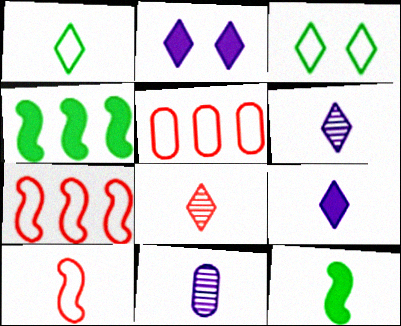[[1, 8, 9]]